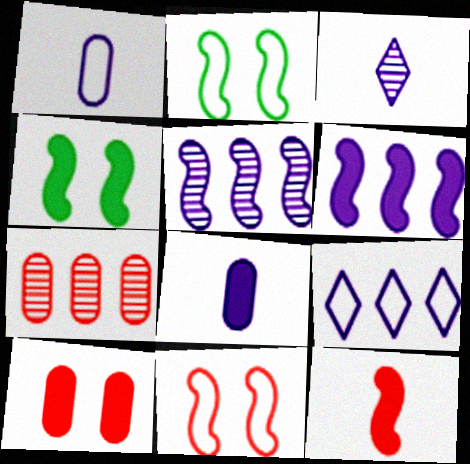[[2, 5, 12], 
[4, 6, 12]]